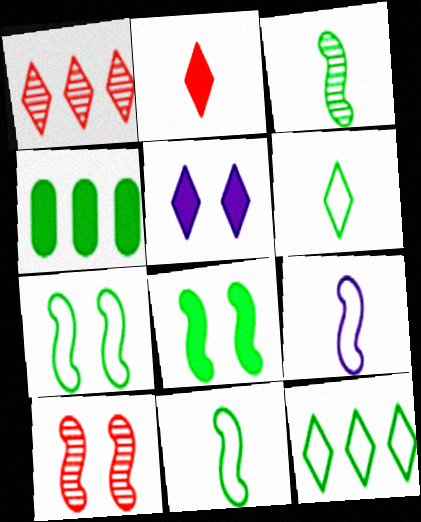[[1, 5, 6]]